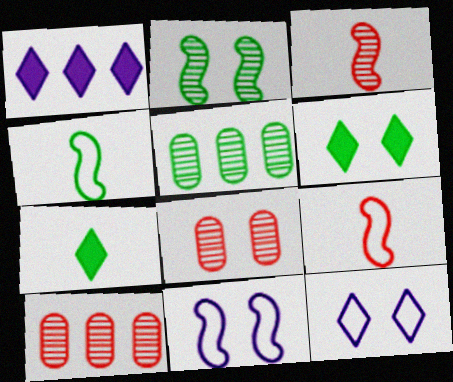[[1, 4, 8], 
[4, 5, 6], 
[6, 8, 11], 
[7, 10, 11]]